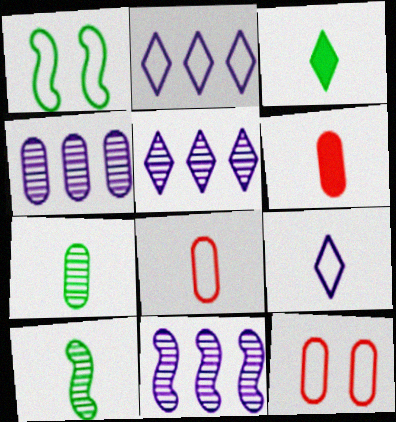[[1, 2, 8], 
[1, 5, 6], 
[3, 11, 12], 
[4, 5, 11], 
[6, 9, 10]]